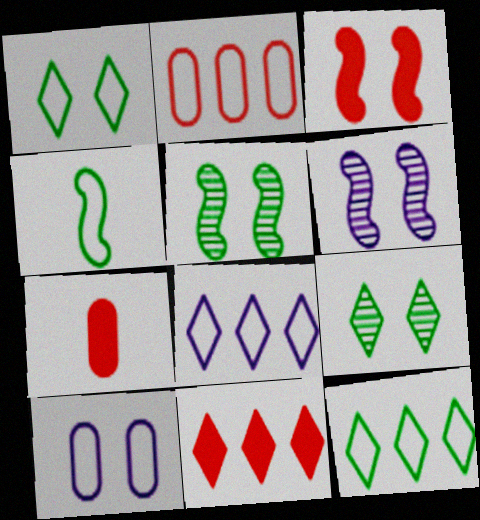[[3, 7, 11], 
[3, 9, 10], 
[5, 7, 8], 
[6, 7, 12]]